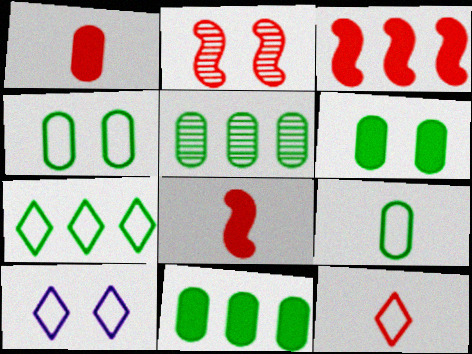[[2, 6, 10], 
[5, 6, 9], 
[5, 8, 10], 
[7, 10, 12]]